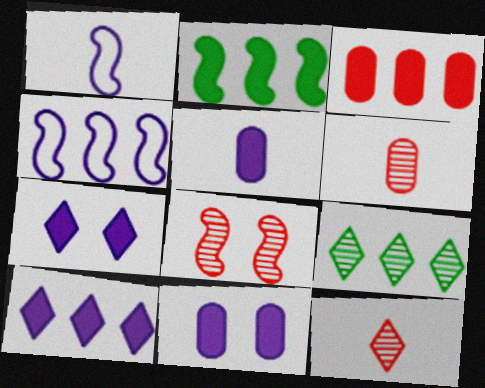[[1, 2, 8], 
[2, 3, 10], 
[3, 4, 9]]